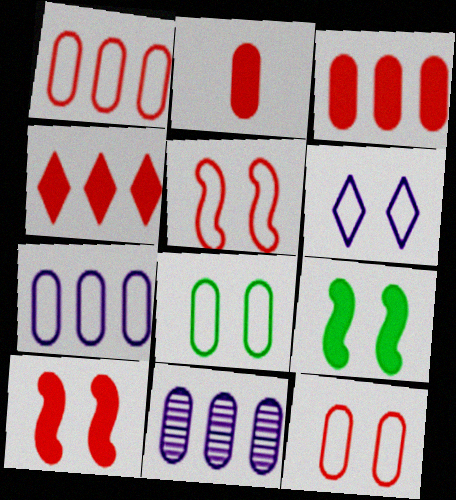[[2, 4, 10], 
[2, 8, 11], 
[5, 6, 8]]